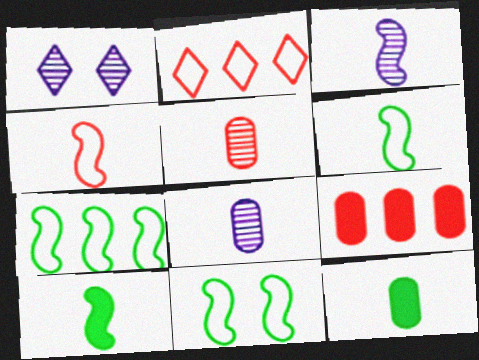[[1, 6, 9], 
[3, 4, 10], 
[6, 7, 11]]